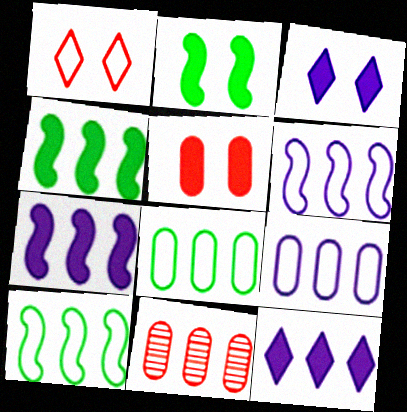[[2, 3, 5], 
[10, 11, 12]]